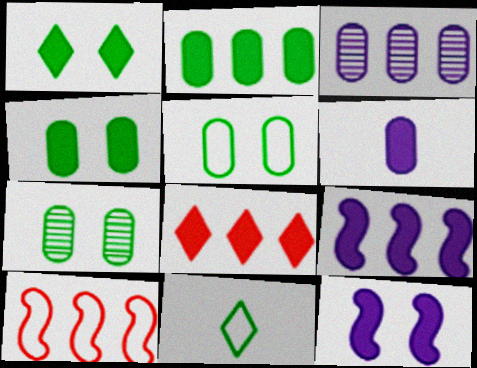[[2, 8, 9], 
[4, 5, 7]]